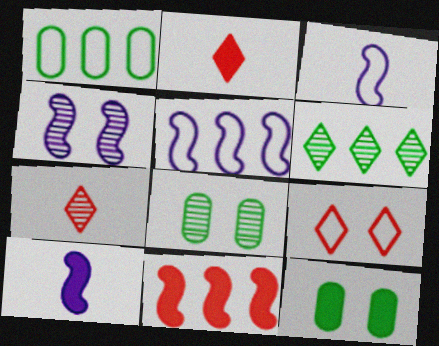[[1, 2, 4], 
[1, 3, 9], 
[2, 5, 8], 
[4, 5, 10], 
[4, 9, 12], 
[5, 7, 12]]